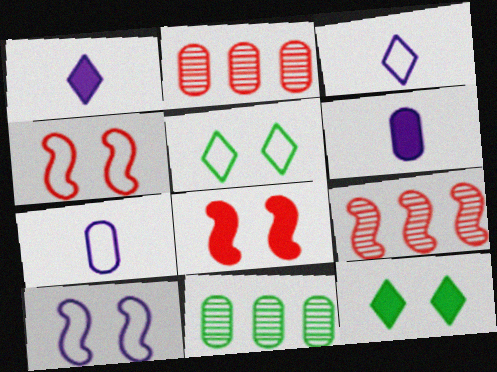[[1, 4, 11], 
[3, 8, 11], 
[5, 6, 9], 
[7, 9, 12]]